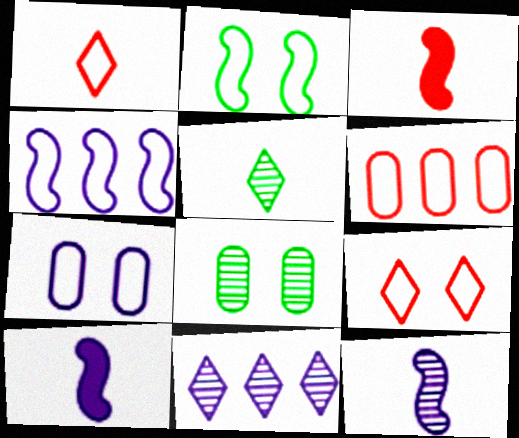[[2, 7, 9], 
[7, 10, 11]]